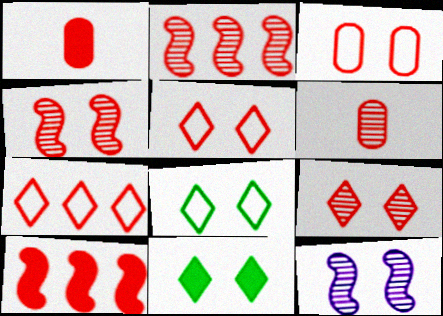[[1, 2, 5], 
[1, 4, 7], 
[2, 6, 9], 
[3, 11, 12], 
[5, 6, 10]]